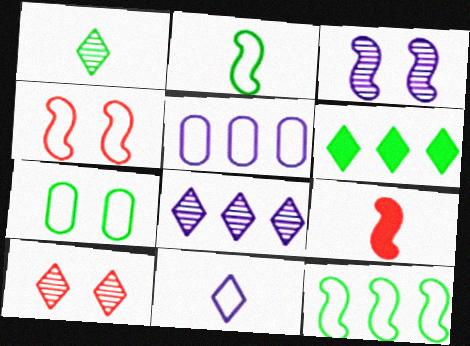[[1, 8, 10], 
[3, 9, 12], 
[6, 10, 11], 
[7, 8, 9]]